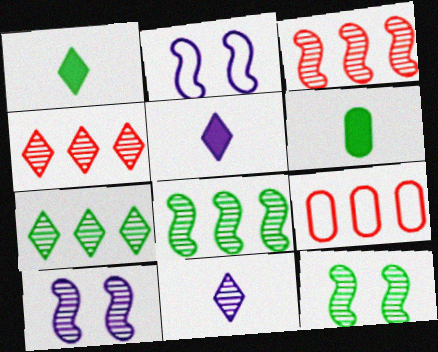[[1, 9, 10], 
[2, 4, 6], 
[5, 9, 12]]